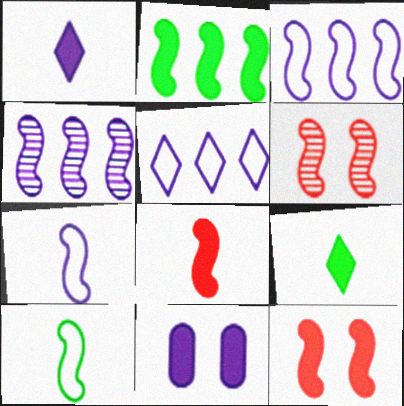[[2, 6, 7], 
[4, 10, 12]]